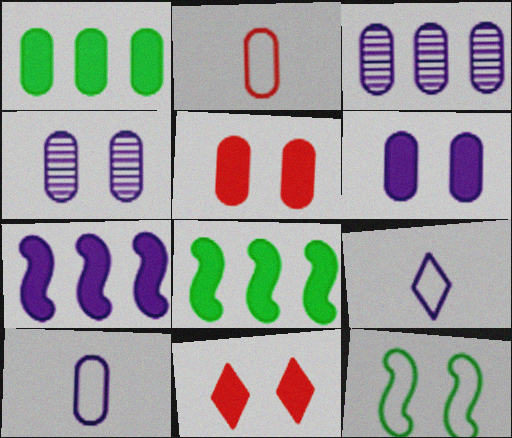[[1, 2, 4], 
[3, 6, 10], 
[4, 7, 9], 
[4, 11, 12]]